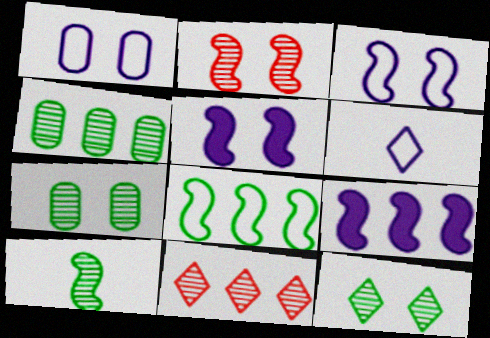[[4, 10, 12]]